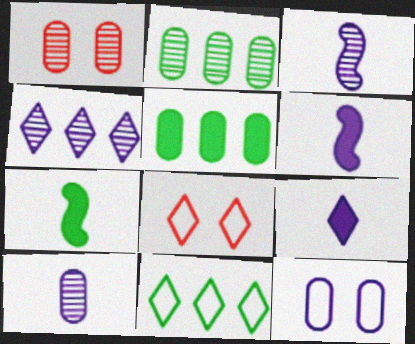[[1, 2, 10], 
[1, 6, 11], 
[2, 6, 8], 
[3, 5, 8], 
[4, 6, 12]]